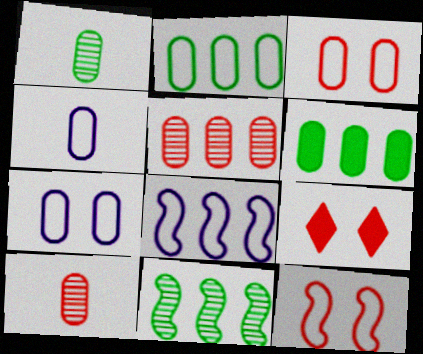[[1, 8, 9], 
[2, 3, 4], 
[4, 9, 11], 
[6, 7, 10]]